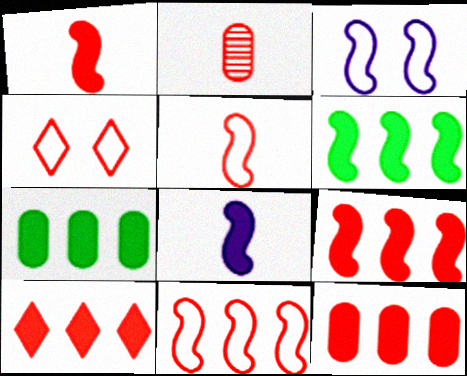[[2, 4, 9], 
[9, 10, 12]]